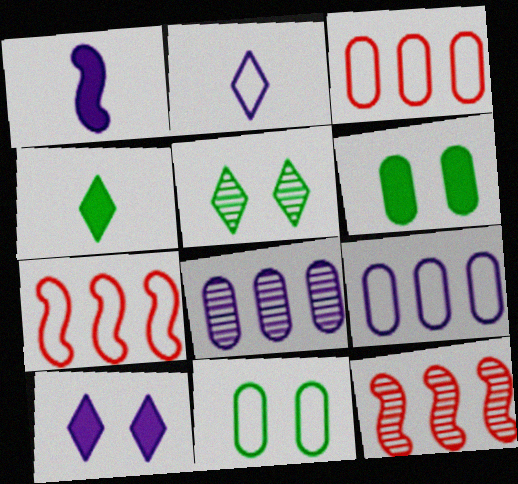[[1, 3, 5], 
[2, 6, 12], 
[2, 7, 11]]